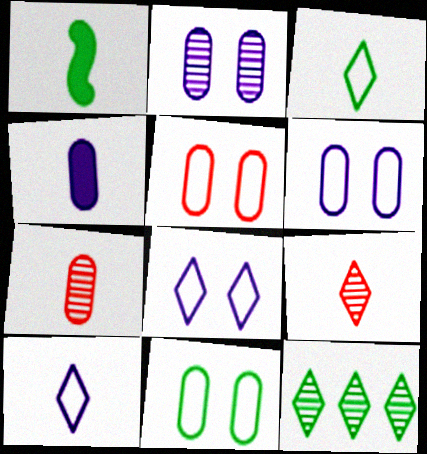[[1, 7, 10], 
[1, 11, 12], 
[5, 6, 11]]